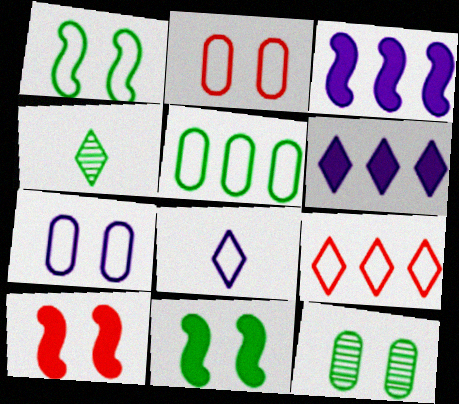[[2, 3, 4], 
[4, 5, 11]]